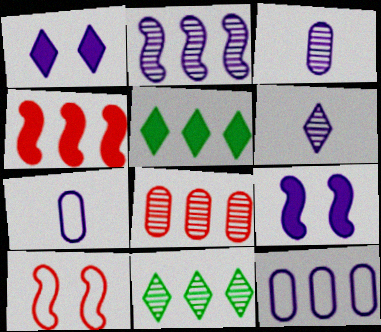[[1, 2, 7], 
[2, 8, 11], 
[3, 5, 10], 
[4, 11, 12], 
[6, 9, 12]]